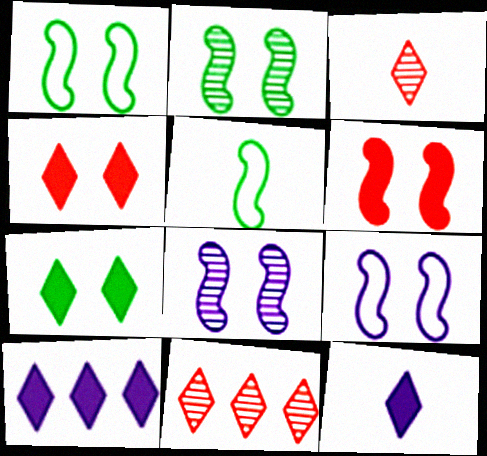[[1, 6, 8], 
[2, 6, 9]]